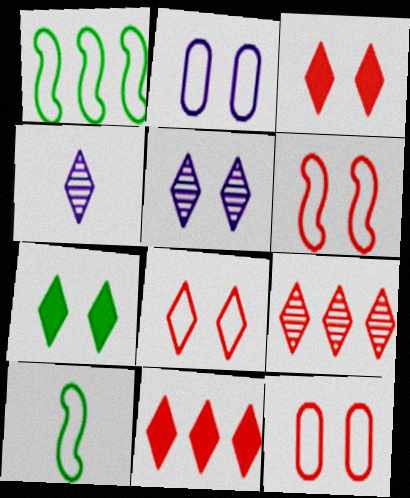[[5, 7, 8], 
[6, 8, 12]]